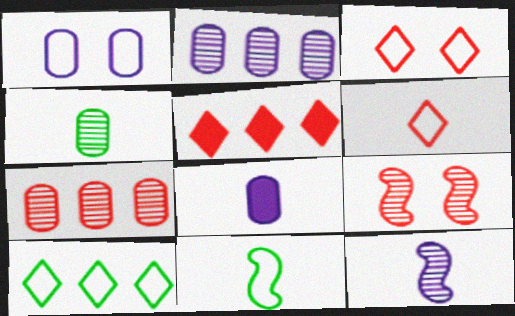[[1, 2, 8], 
[8, 9, 10]]